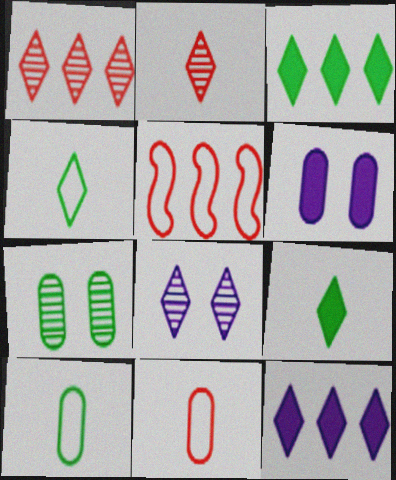[]